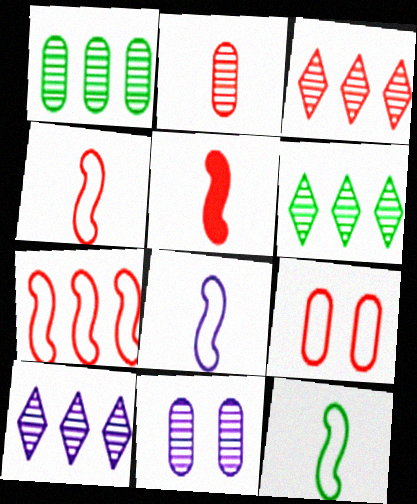[[1, 2, 11], 
[3, 5, 9], 
[3, 6, 10], 
[4, 8, 12]]